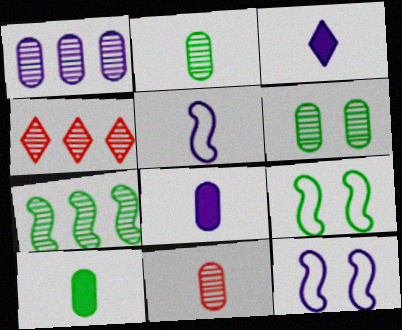[[1, 3, 12], 
[1, 4, 7], 
[1, 6, 11], 
[4, 8, 9], 
[4, 10, 12]]